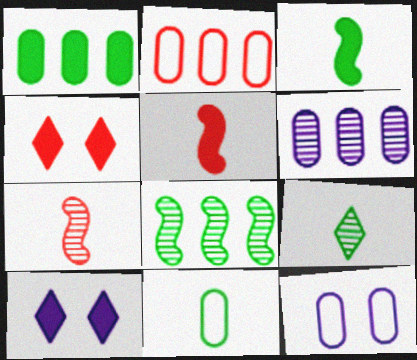[[1, 2, 6], 
[1, 5, 10], 
[2, 4, 7], 
[2, 11, 12], 
[3, 9, 11]]